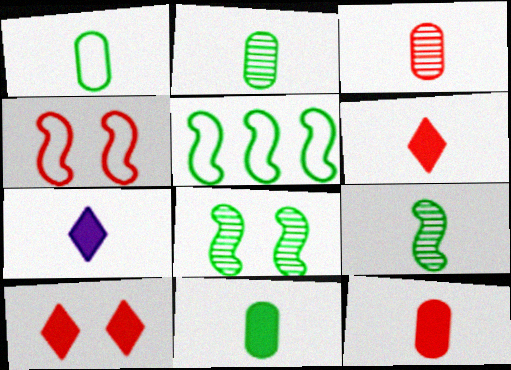[[1, 2, 11]]